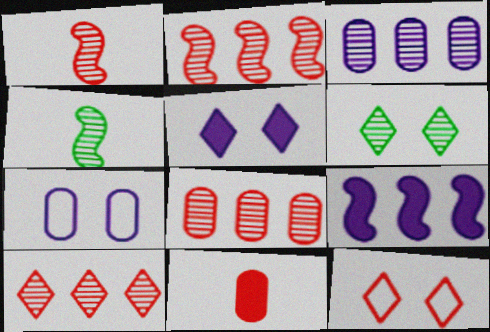[[1, 3, 6], 
[2, 8, 10], 
[2, 11, 12], 
[5, 6, 12]]